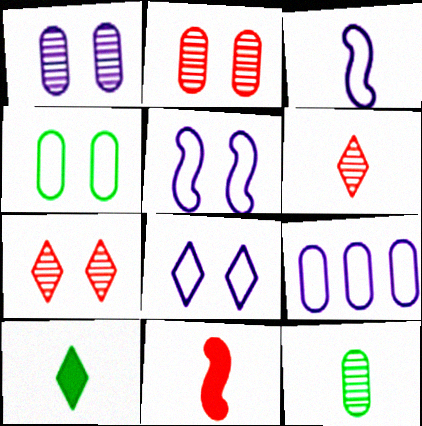[[3, 8, 9]]